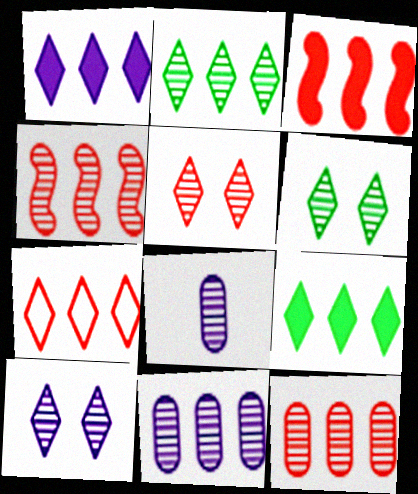[[1, 2, 7], 
[2, 4, 11], 
[3, 7, 12], 
[4, 6, 8], 
[5, 6, 10]]